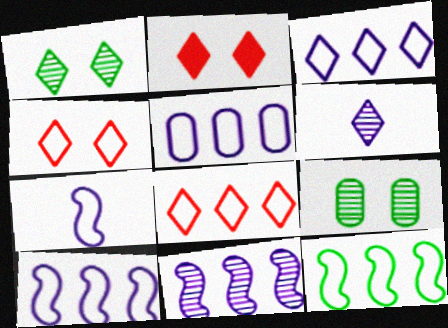[[3, 5, 10], 
[5, 8, 12]]